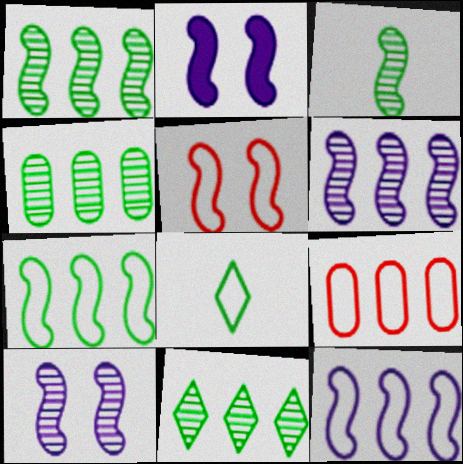[[1, 4, 11]]